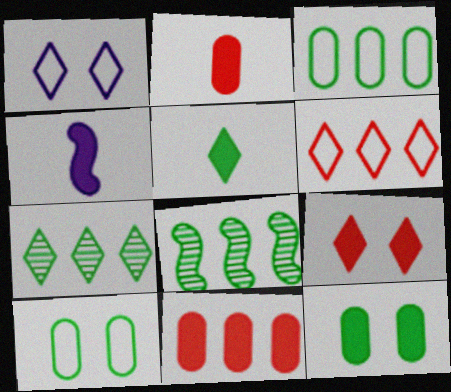[[1, 2, 8], 
[2, 4, 5], 
[5, 8, 10]]